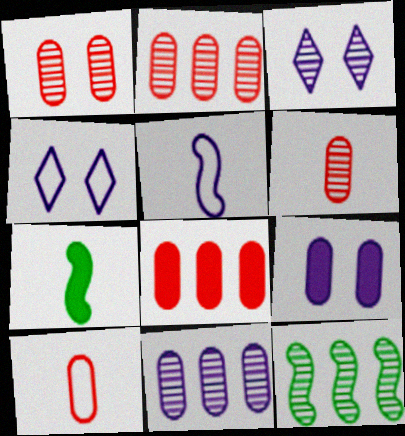[[1, 2, 6], 
[1, 8, 10], 
[2, 4, 7], 
[3, 6, 12]]